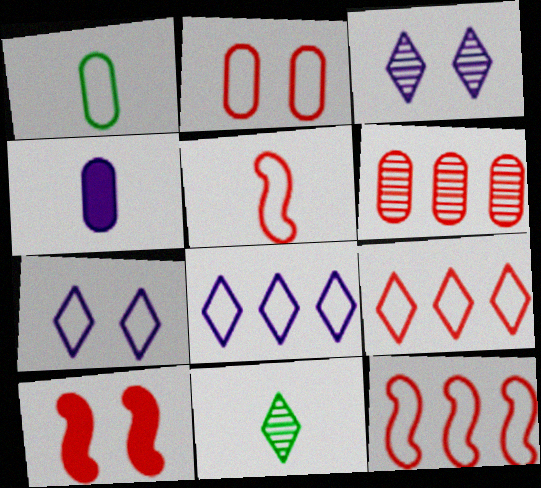[[1, 7, 12], 
[2, 5, 9], 
[4, 5, 11]]